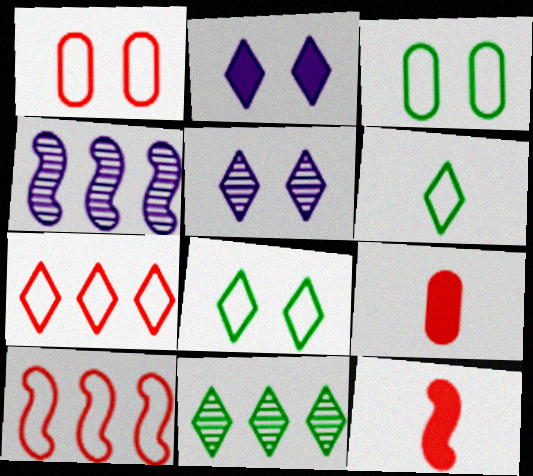[[4, 8, 9]]